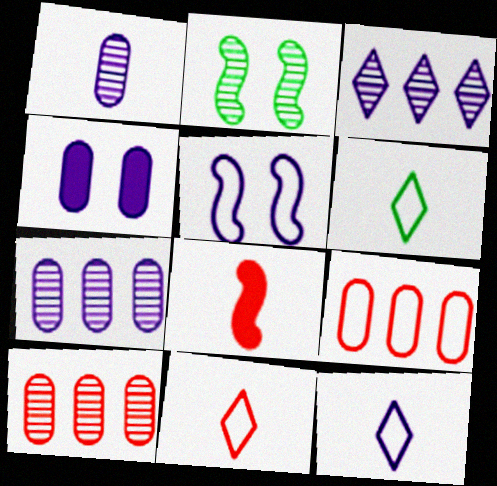[[1, 6, 8], 
[5, 6, 9], 
[6, 11, 12]]